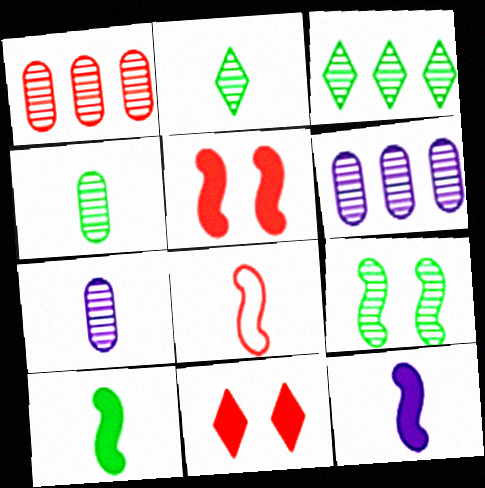[[1, 8, 11], 
[3, 4, 9]]